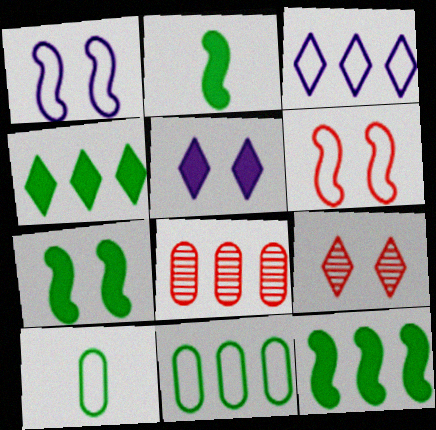[[2, 7, 12], 
[3, 6, 10], 
[3, 8, 12]]